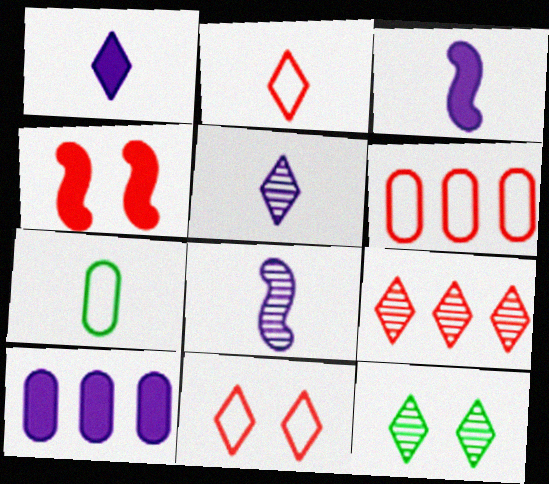[[3, 6, 12], 
[5, 9, 12]]